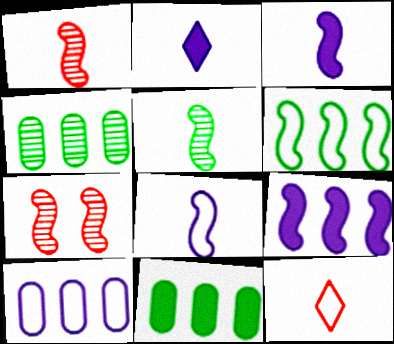[[3, 6, 7]]